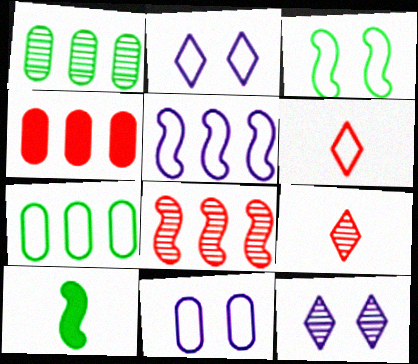[]